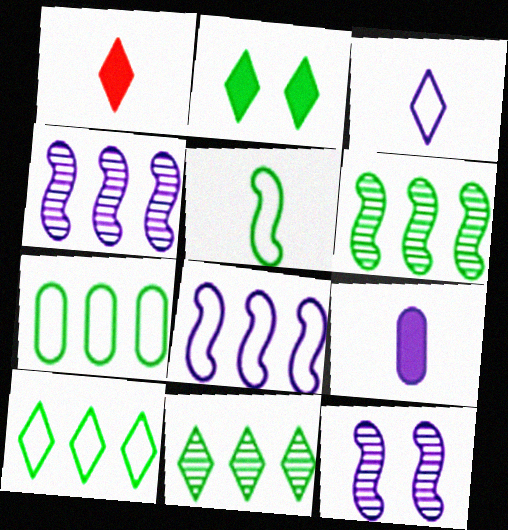[[1, 7, 12]]